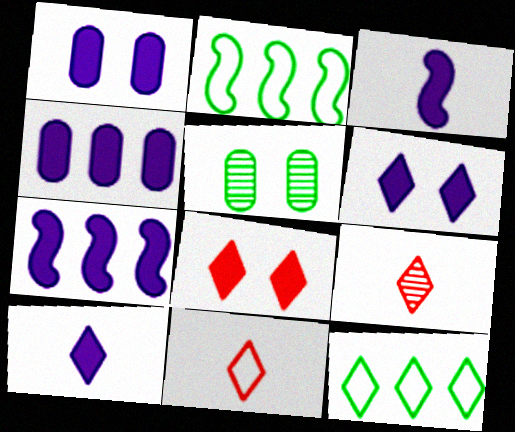[[1, 2, 9], 
[1, 7, 10], 
[3, 4, 6], 
[5, 7, 11], 
[6, 9, 12]]